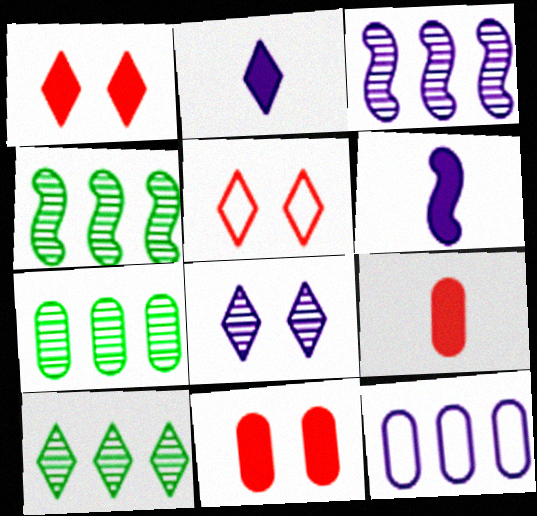[[2, 5, 10], 
[4, 7, 10], 
[5, 6, 7], 
[6, 8, 12]]